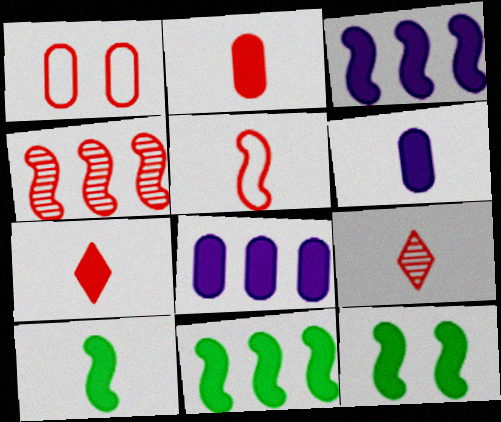[[1, 4, 7], 
[2, 5, 9], 
[6, 7, 10], 
[7, 8, 12], 
[10, 11, 12]]